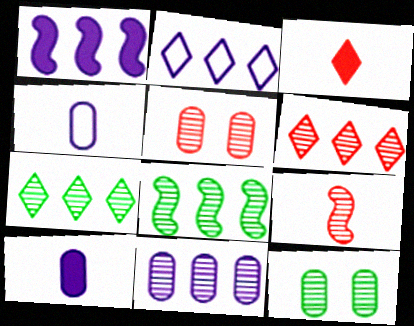[[1, 2, 11], 
[5, 6, 9], 
[6, 8, 11]]